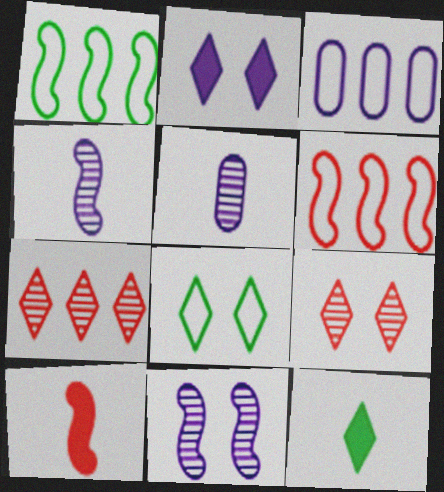[[1, 10, 11], 
[2, 3, 4], 
[2, 8, 9]]